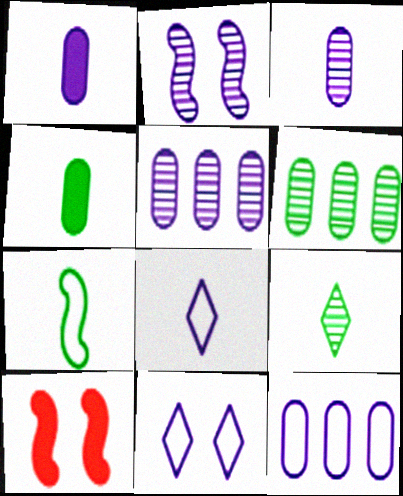[[4, 7, 9], 
[6, 8, 10], 
[9, 10, 12]]